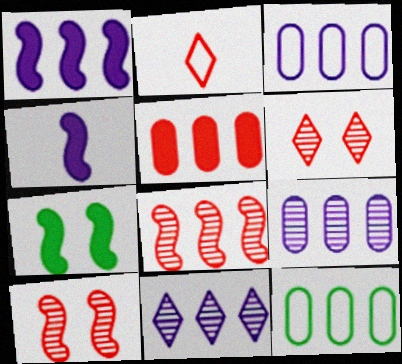[[1, 3, 11], 
[2, 5, 10], 
[2, 7, 9], 
[4, 6, 12], 
[5, 9, 12]]